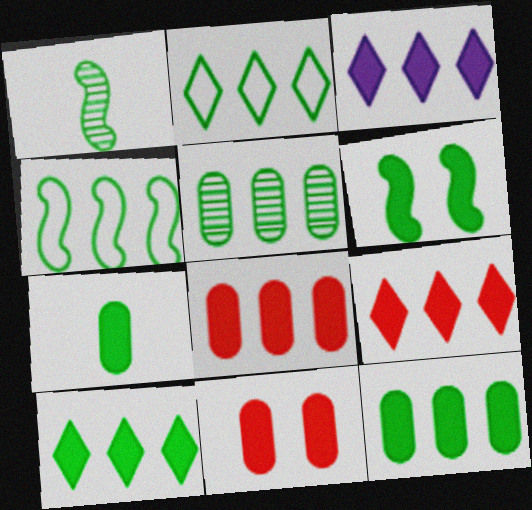[[1, 4, 6], 
[3, 9, 10], 
[4, 5, 10], 
[6, 7, 10]]